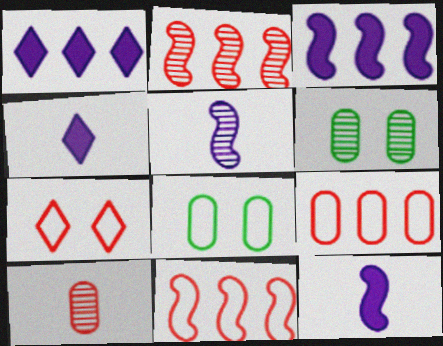[[2, 4, 8], 
[4, 6, 11]]